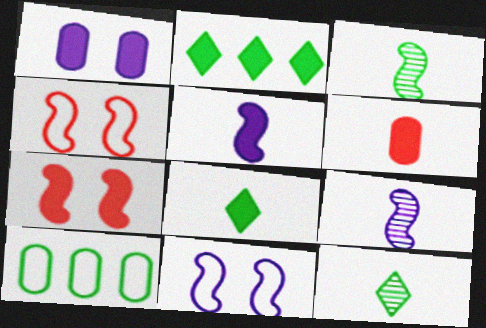[[5, 6, 8]]